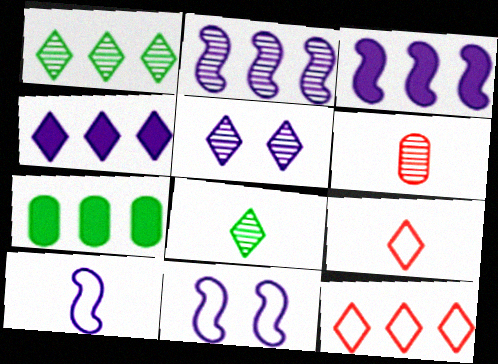[[1, 4, 12], 
[2, 7, 12]]